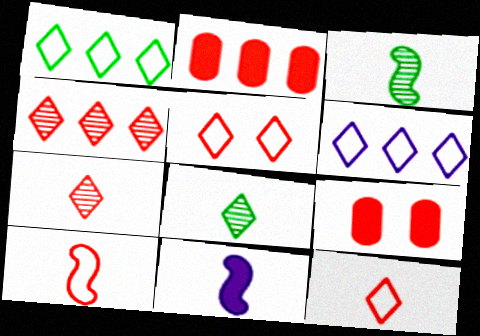[[3, 6, 9], 
[3, 10, 11], 
[4, 9, 10]]